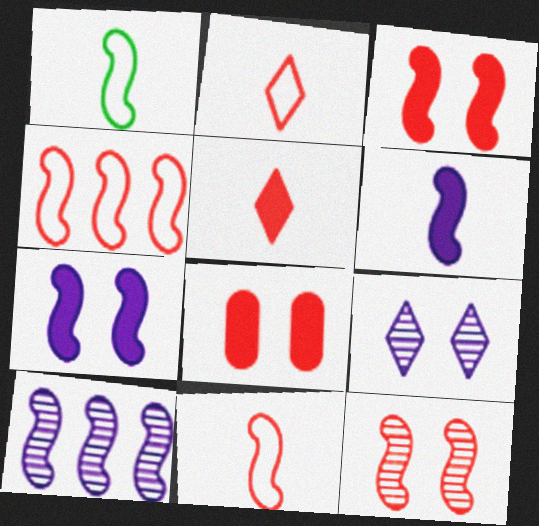[[1, 3, 10]]